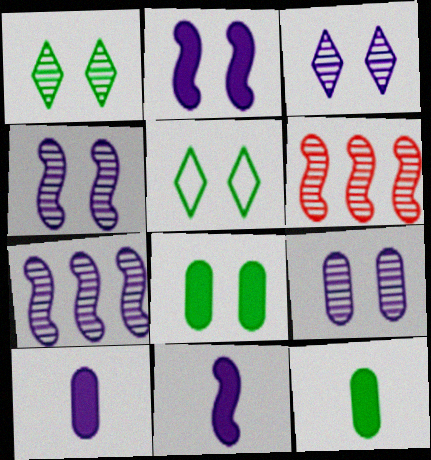[[3, 4, 9], 
[5, 6, 10]]